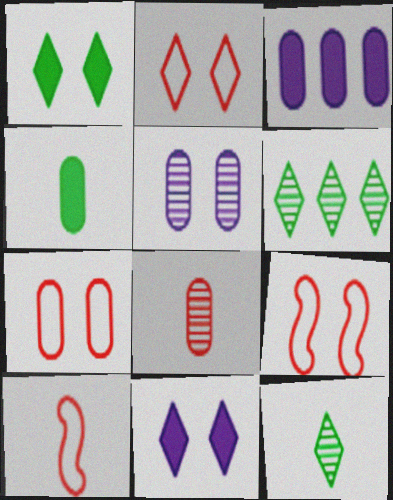[[1, 5, 9], 
[2, 7, 9], 
[3, 9, 12]]